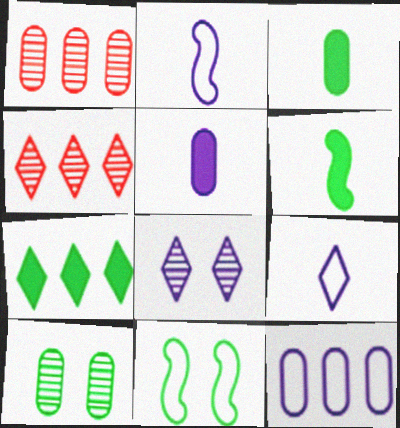[[4, 5, 11]]